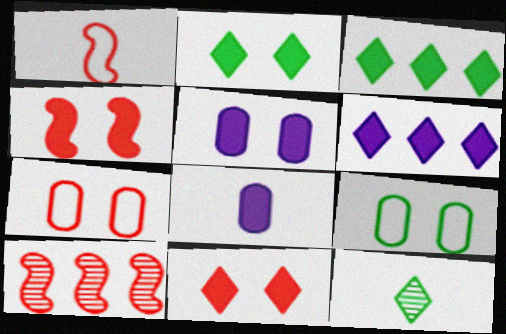[[1, 4, 10], 
[1, 8, 12], 
[2, 4, 5], 
[3, 4, 8]]